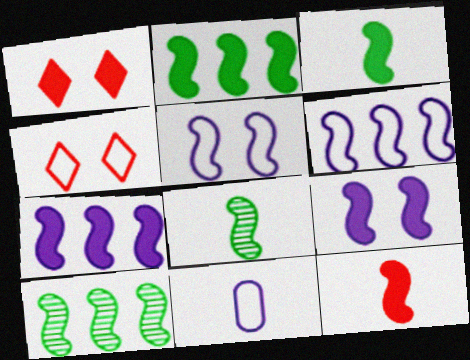[[1, 10, 11], 
[2, 9, 12], 
[5, 10, 12]]